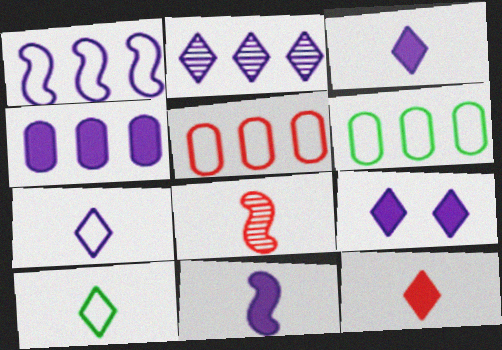[[1, 2, 4], 
[2, 7, 9], 
[4, 9, 11], 
[6, 8, 9]]